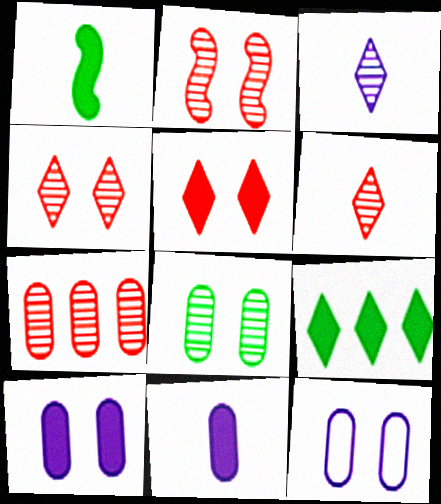[[2, 6, 7]]